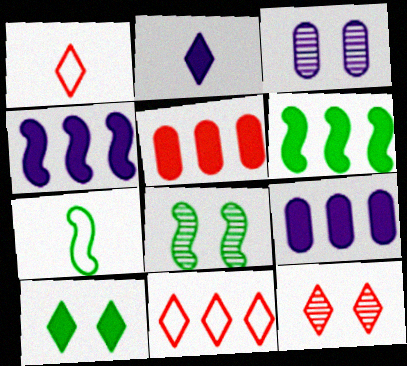[[1, 3, 6], 
[1, 8, 9], 
[3, 8, 12], 
[6, 7, 8], 
[7, 9, 12]]